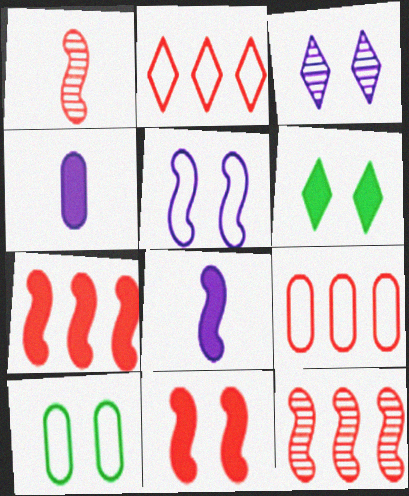[[3, 10, 11], 
[4, 6, 7]]